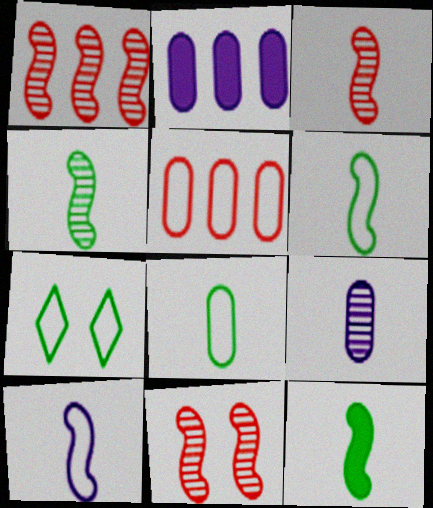[[1, 3, 11], 
[2, 3, 7], 
[3, 10, 12], 
[4, 6, 12], 
[5, 7, 10]]